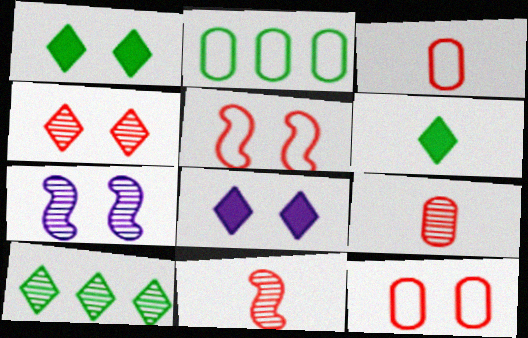[[1, 7, 12], 
[2, 8, 11], 
[7, 9, 10]]